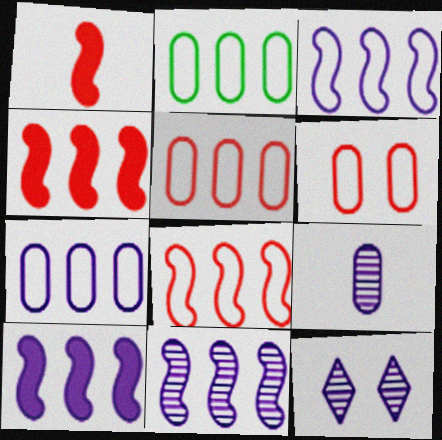[[1, 2, 12], 
[2, 5, 7], 
[3, 10, 11], 
[9, 11, 12]]